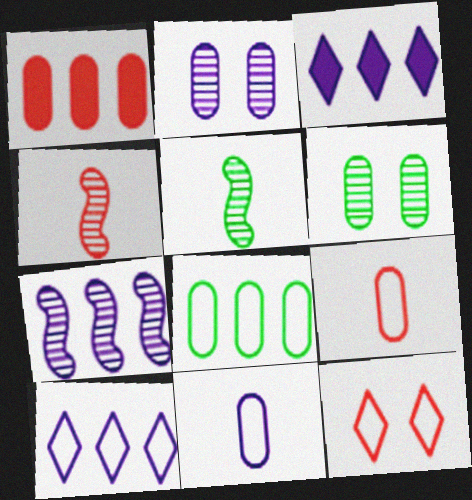[[1, 4, 12], 
[1, 6, 11]]